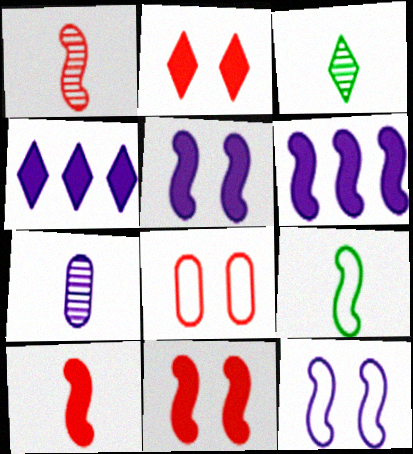[[1, 3, 7], 
[3, 6, 8], 
[4, 7, 12]]